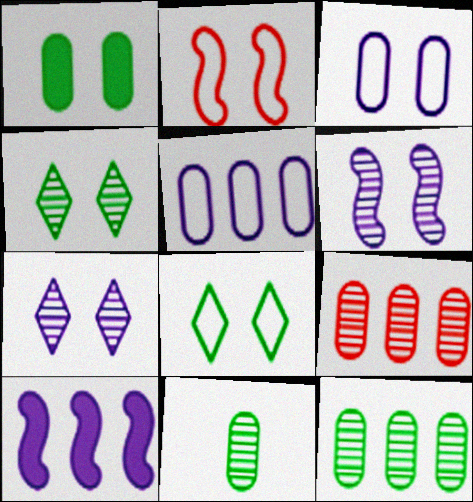[[1, 2, 7], 
[2, 3, 8]]